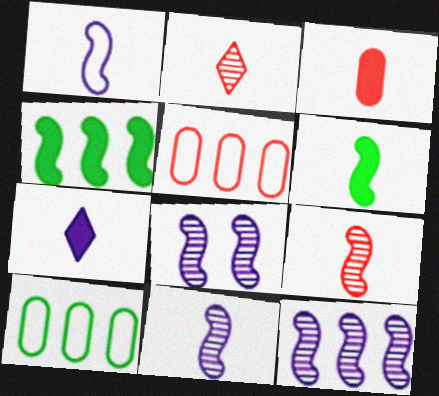[[1, 6, 9], 
[3, 6, 7], 
[8, 11, 12]]